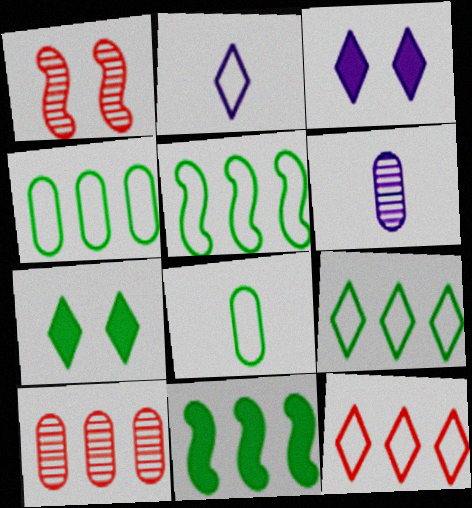[[4, 5, 9]]